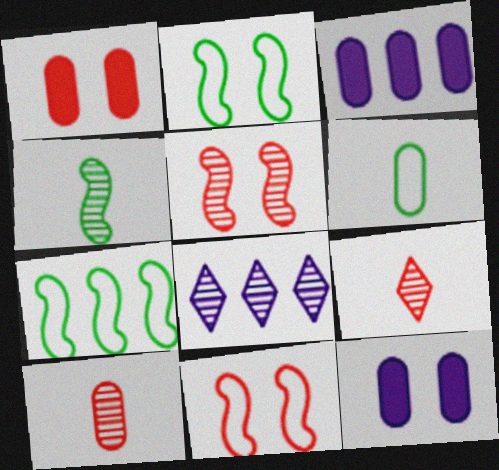[[2, 3, 9], 
[7, 9, 12]]